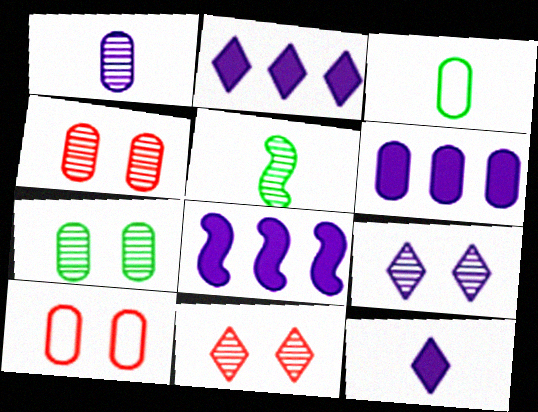[[2, 5, 10], 
[2, 6, 8], 
[3, 4, 6], 
[3, 8, 11]]